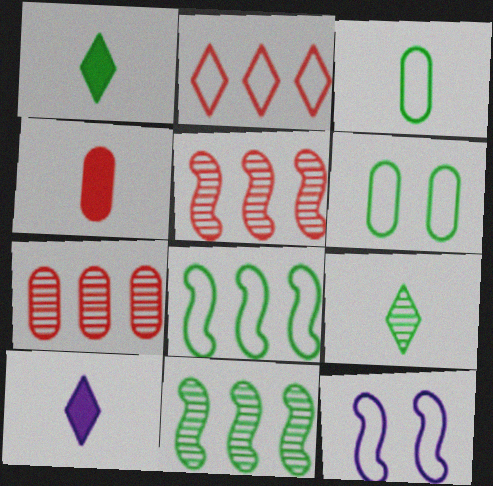[[1, 6, 11], 
[1, 7, 12], 
[2, 3, 12], 
[5, 6, 10]]